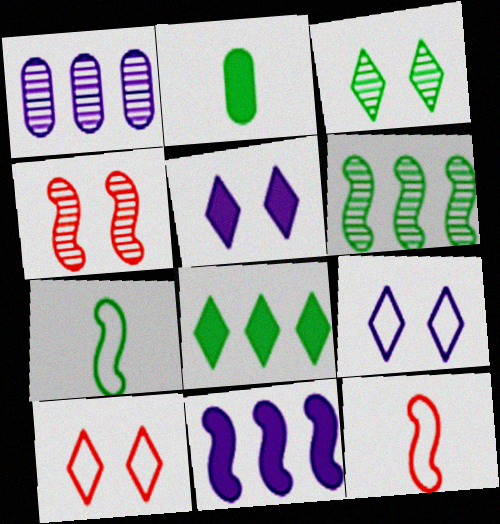[[3, 5, 10], 
[4, 7, 11]]